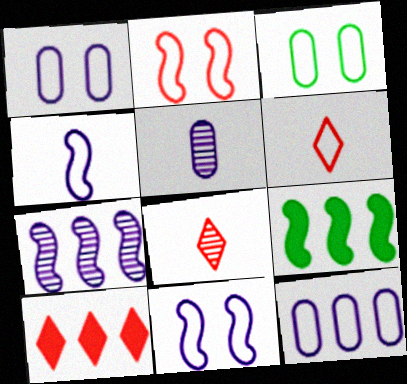[[1, 8, 9]]